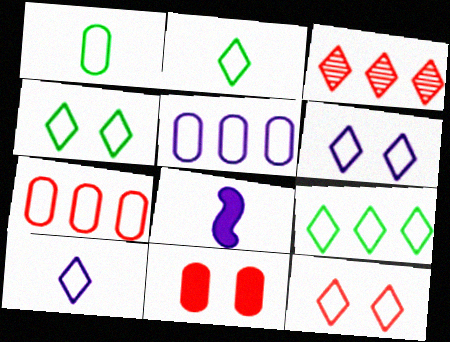[[2, 4, 9], 
[4, 6, 12], 
[9, 10, 12]]